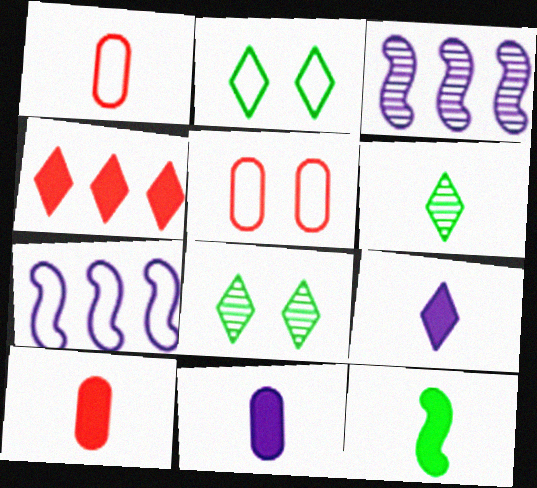[[1, 2, 7], 
[2, 3, 10], 
[7, 8, 10], 
[9, 10, 12]]